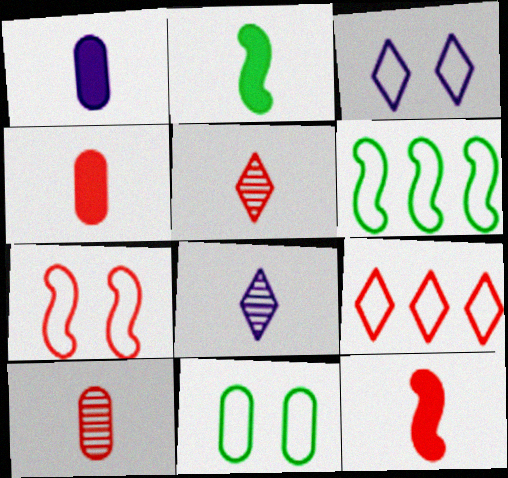[[3, 7, 11]]